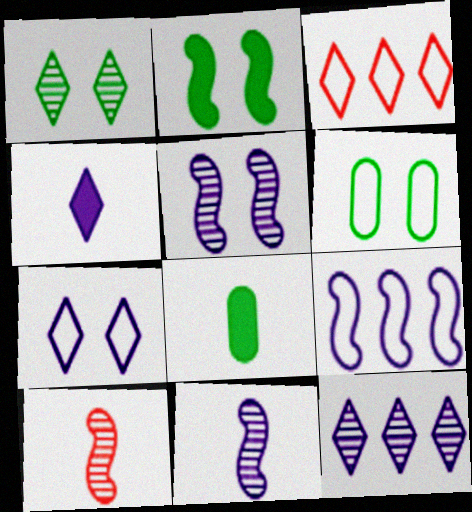[[1, 2, 6], 
[1, 3, 4], 
[2, 9, 10], 
[3, 5, 8], 
[4, 7, 12]]